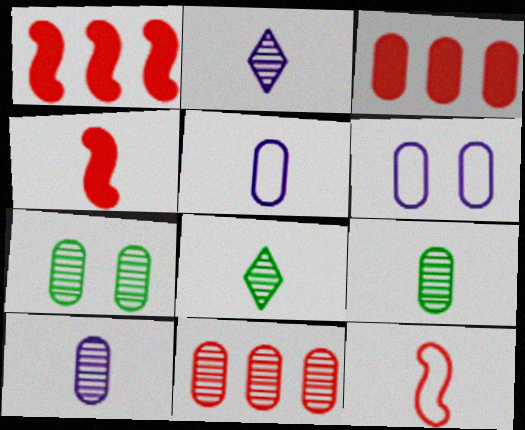[[1, 6, 8], 
[3, 5, 7], 
[3, 6, 9], 
[4, 5, 8], 
[7, 10, 11]]